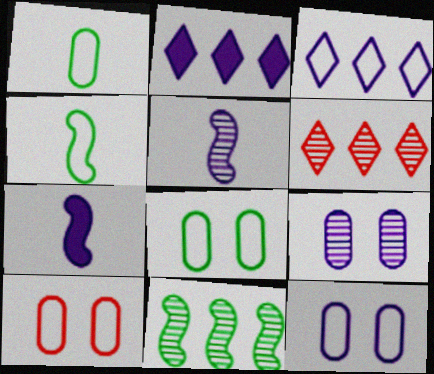[[2, 5, 12], 
[3, 4, 10], 
[3, 7, 9], 
[6, 7, 8], 
[8, 10, 12]]